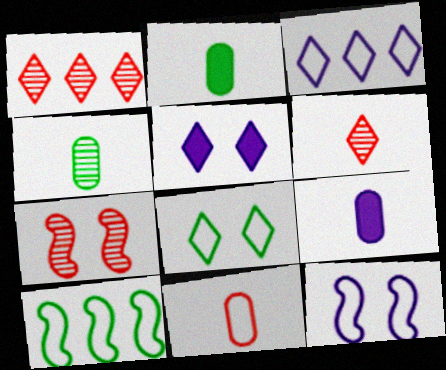[[1, 2, 12], 
[2, 3, 7], 
[4, 9, 11]]